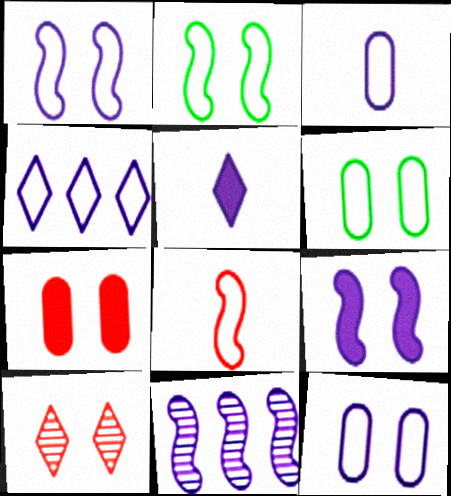[[1, 3, 4], 
[4, 6, 8], 
[5, 11, 12], 
[6, 9, 10]]